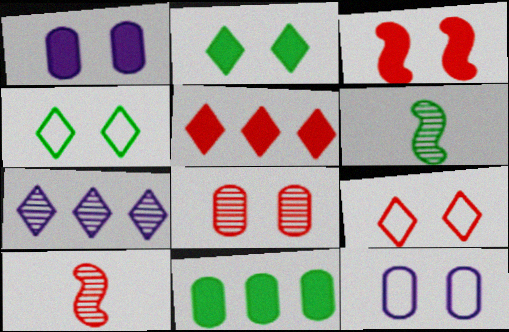[[1, 2, 3], 
[3, 8, 9], 
[4, 6, 11], 
[5, 6, 12], 
[6, 7, 8]]